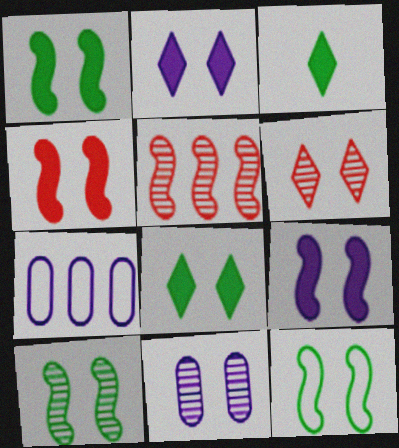[[1, 4, 9], 
[1, 10, 12], 
[6, 10, 11]]